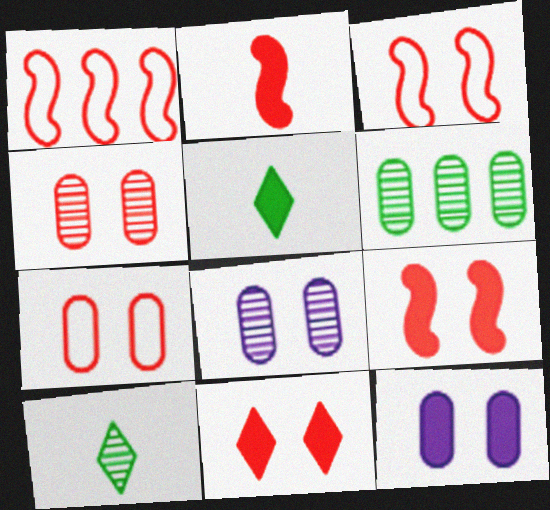[[1, 5, 8], 
[1, 10, 12], 
[3, 4, 11]]